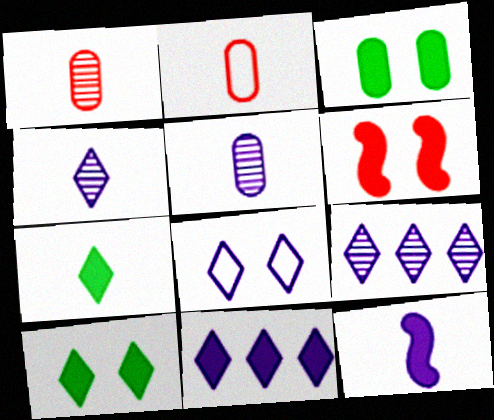[[4, 8, 11]]